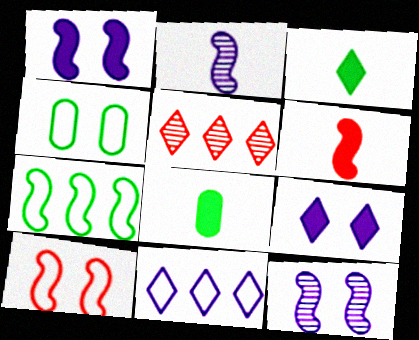[[6, 7, 12]]